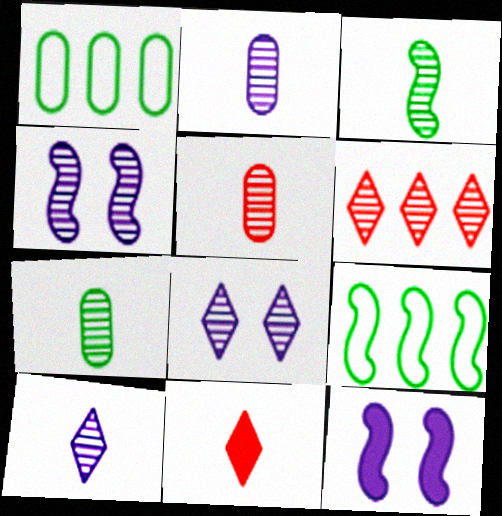[[1, 4, 11], 
[2, 5, 7], 
[3, 5, 10], 
[4, 6, 7]]